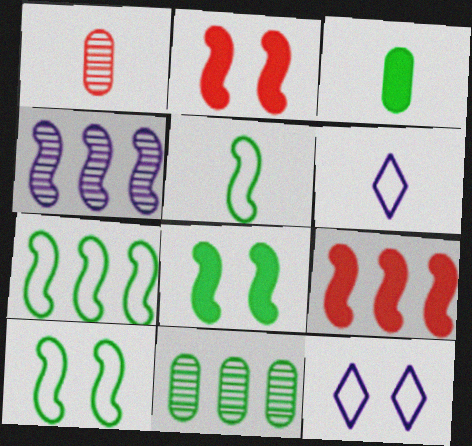[[2, 4, 5], 
[2, 6, 11], 
[4, 7, 9], 
[5, 7, 10]]